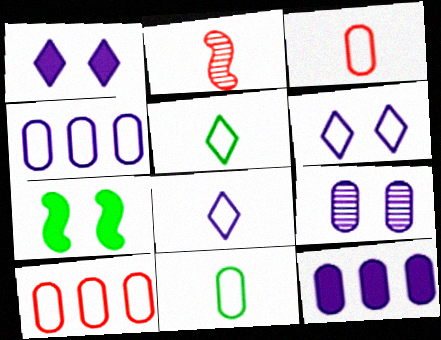[]